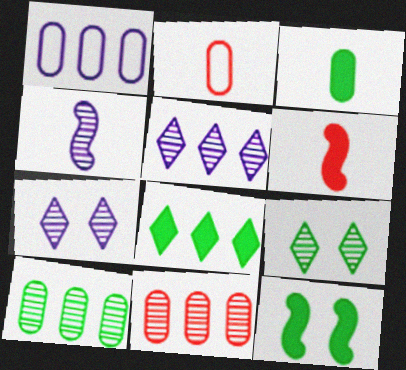[[1, 6, 9], 
[2, 5, 12], 
[3, 8, 12], 
[4, 9, 11]]